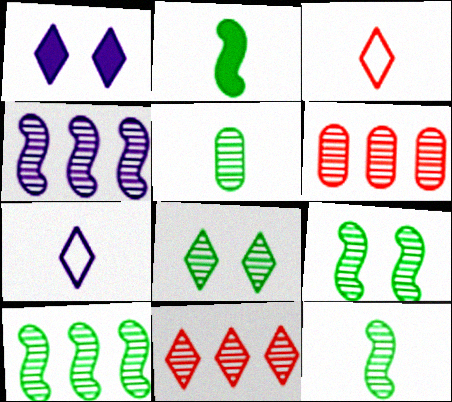[[5, 8, 10], 
[9, 10, 12]]